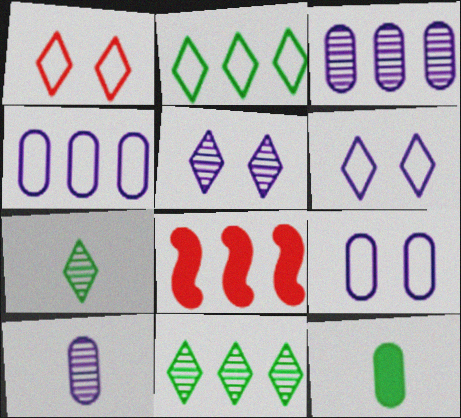[[2, 3, 8], 
[4, 8, 11], 
[7, 8, 9]]